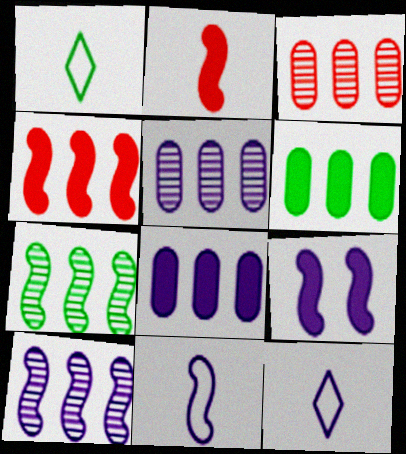[[1, 3, 9], 
[5, 9, 12], 
[9, 10, 11]]